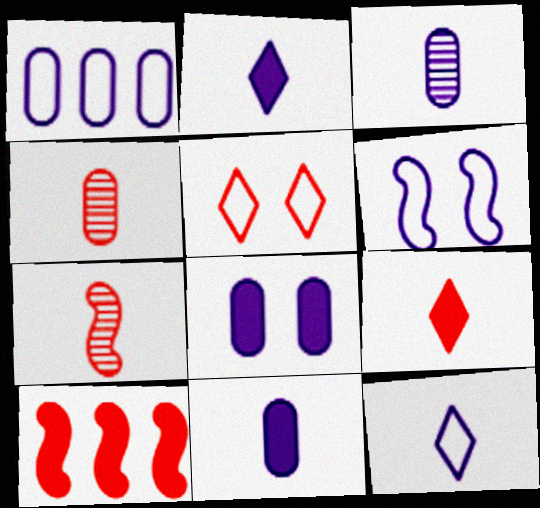[[1, 3, 8], 
[1, 6, 12], 
[4, 5, 10]]